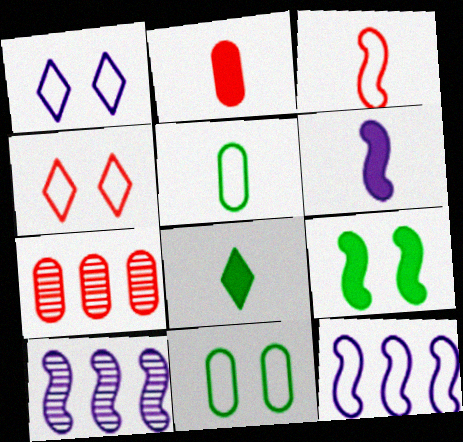[[2, 6, 8], 
[3, 9, 10], 
[4, 5, 12]]